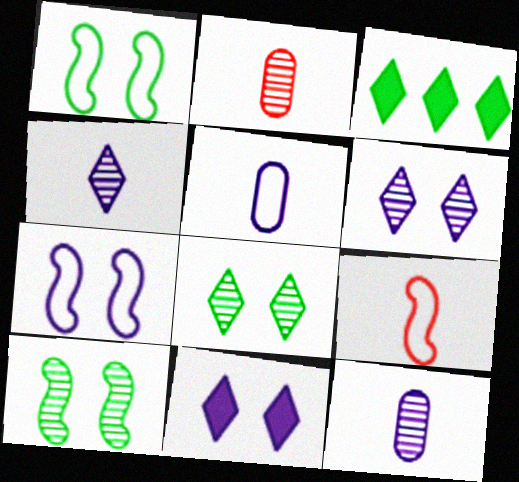[[2, 3, 7]]